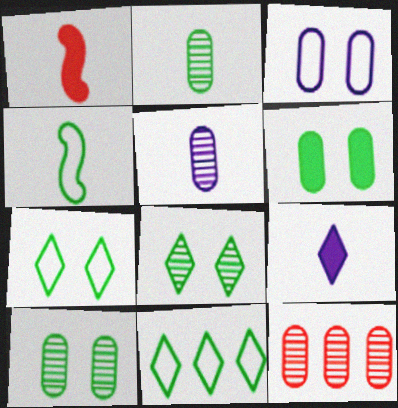[[5, 10, 12]]